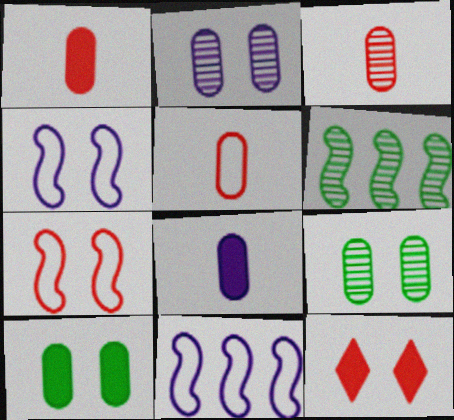[[1, 3, 5], 
[4, 9, 12]]